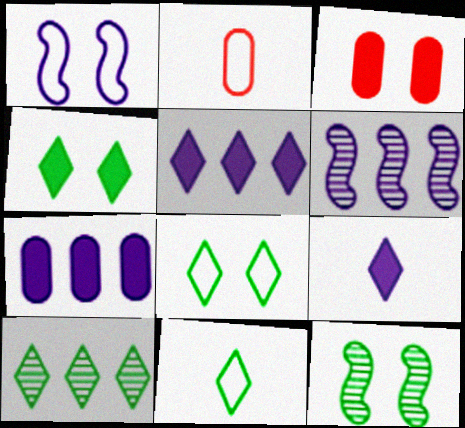[[2, 4, 6], 
[2, 5, 12], 
[3, 6, 11], 
[4, 10, 11]]